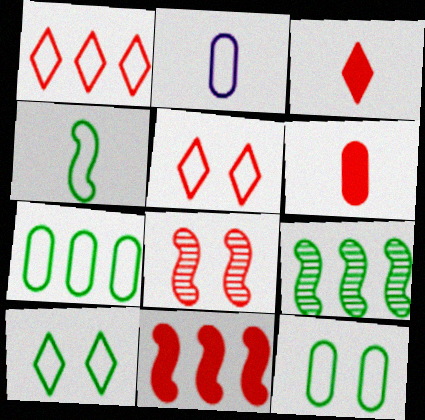[[1, 6, 8], 
[4, 7, 10]]